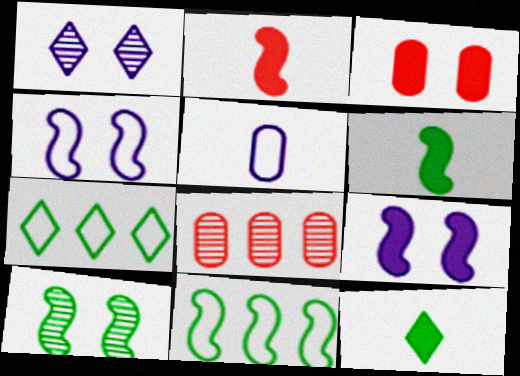[[4, 8, 12], 
[6, 10, 11]]